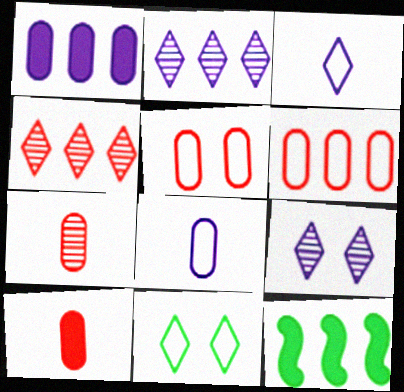[[2, 6, 12]]